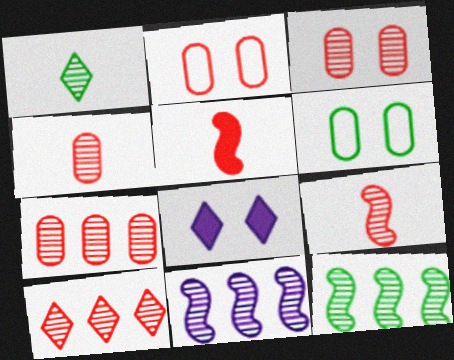[[1, 3, 11], 
[2, 5, 10], 
[3, 4, 7], 
[3, 9, 10]]